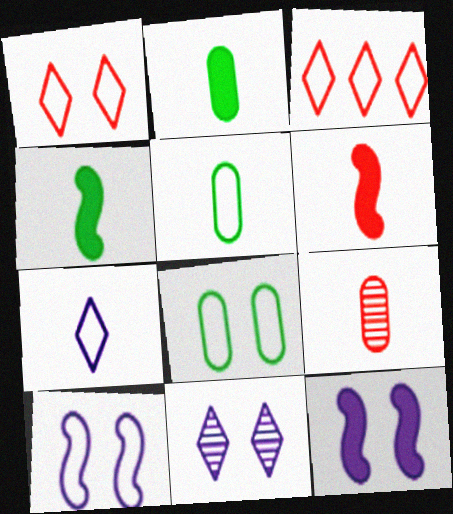[[1, 8, 10], 
[3, 5, 10], 
[4, 7, 9]]